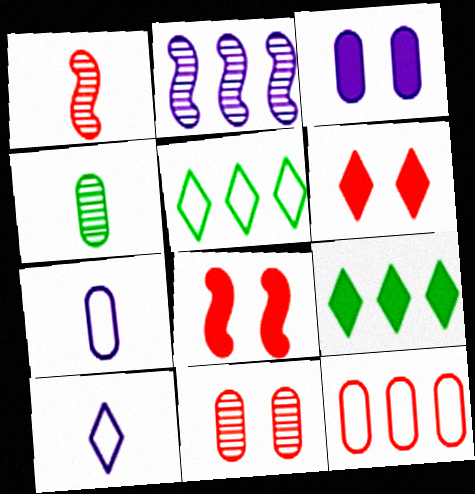[[1, 3, 5], 
[1, 6, 12], 
[2, 3, 10], 
[2, 9, 12], 
[3, 4, 12]]